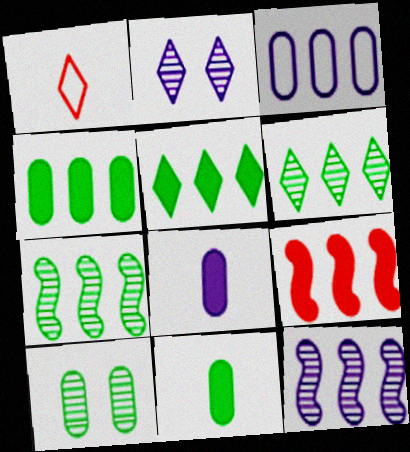[[1, 2, 5], 
[3, 6, 9]]